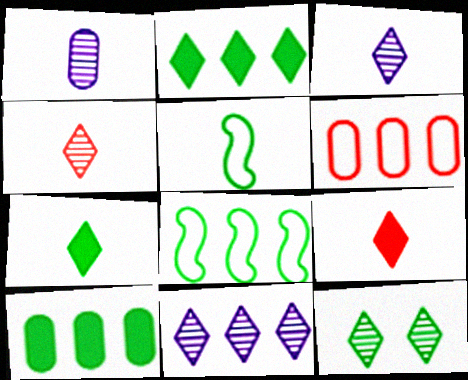[[1, 5, 9], 
[4, 11, 12], 
[5, 10, 12]]